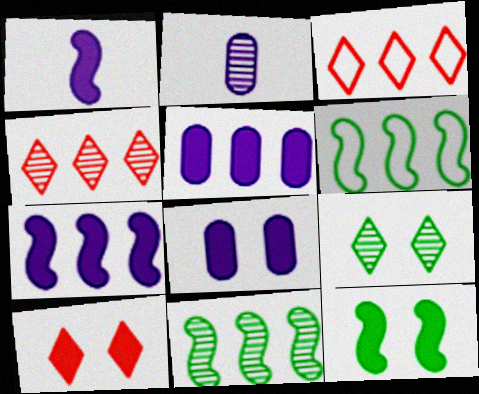[[2, 3, 12], 
[2, 6, 10], 
[3, 5, 11], 
[4, 5, 6], 
[8, 10, 12]]